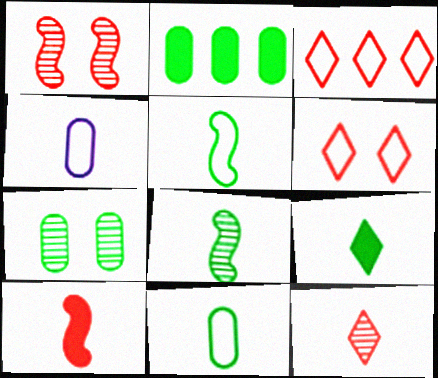[[2, 7, 11], 
[8, 9, 11]]